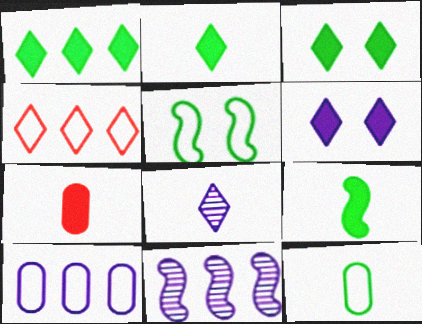[[1, 2, 3], 
[3, 4, 8]]